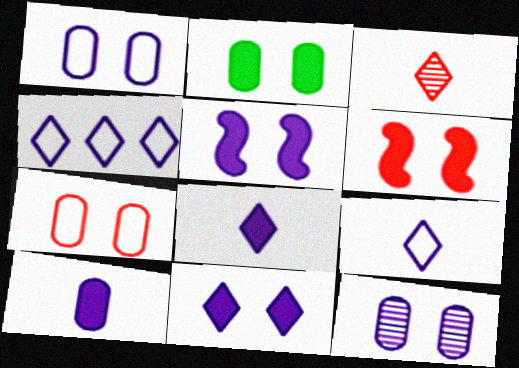[[2, 6, 11], 
[2, 7, 12]]